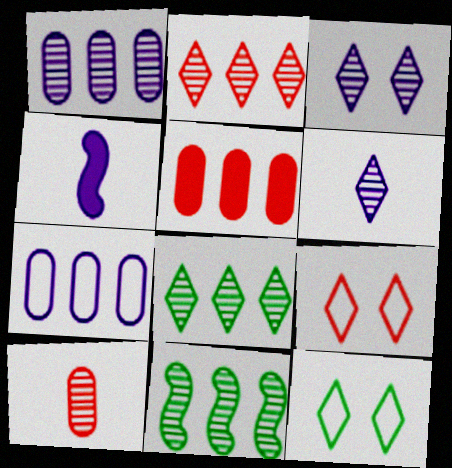[[1, 2, 11], 
[3, 4, 7], 
[3, 10, 11]]